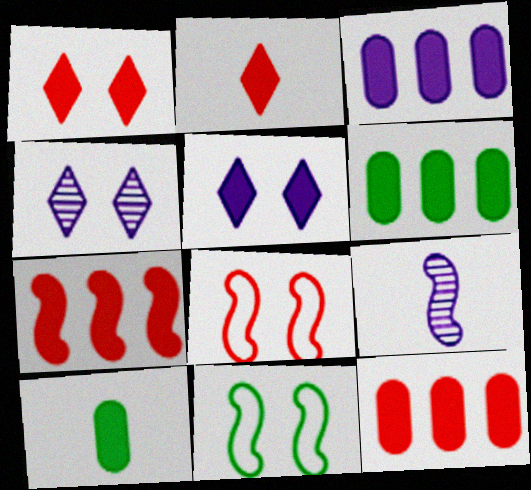[[3, 6, 12], 
[5, 7, 10], 
[7, 9, 11]]